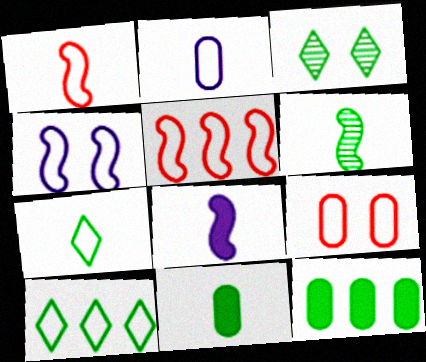[[1, 2, 7], 
[1, 6, 8], 
[6, 7, 11]]